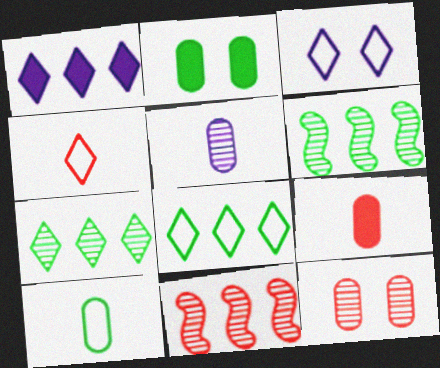[[3, 4, 8], 
[3, 6, 9], 
[5, 9, 10]]